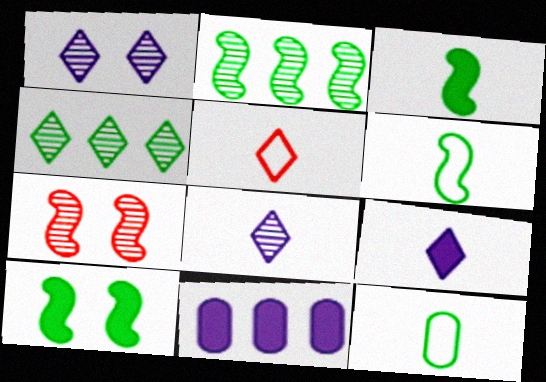[[2, 6, 10], 
[4, 10, 12]]